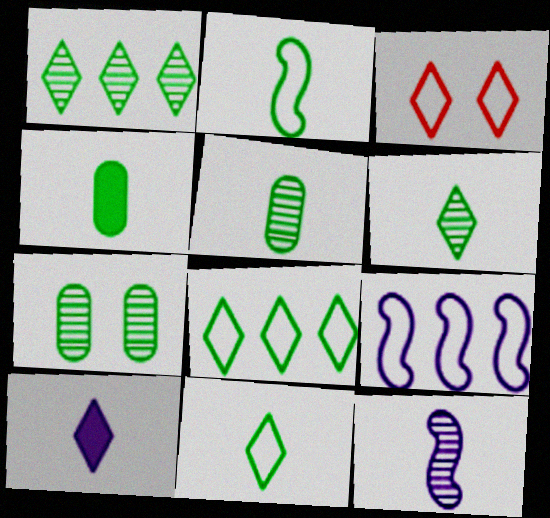[[1, 3, 10], 
[2, 4, 6]]